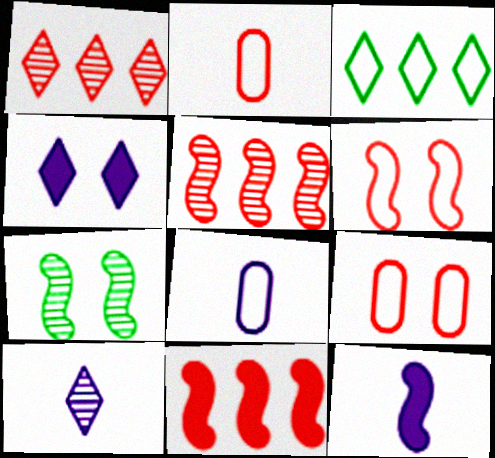[[3, 6, 8], 
[4, 7, 9], 
[8, 10, 12]]